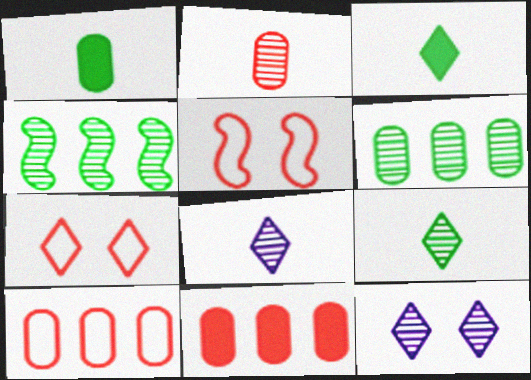[[2, 4, 12]]